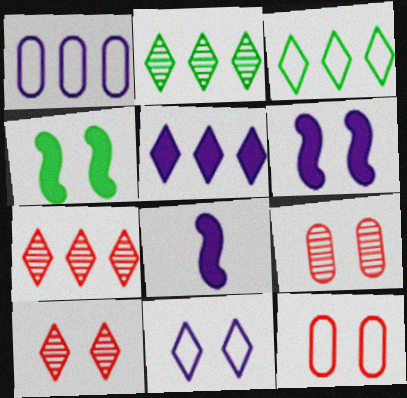[[2, 8, 12], 
[3, 5, 7], 
[3, 8, 9], 
[4, 9, 11]]